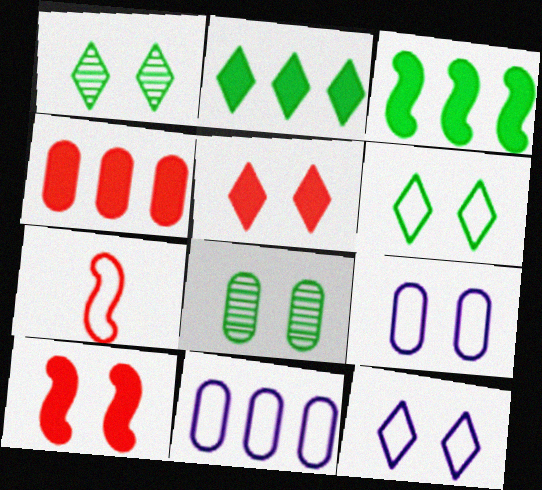[[1, 5, 12], 
[1, 9, 10], 
[6, 7, 11], 
[8, 10, 12]]